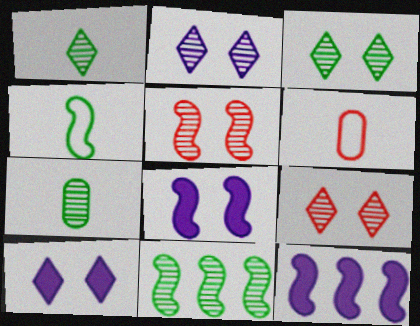[[2, 3, 9], 
[3, 6, 12], 
[3, 7, 11], 
[4, 5, 12], 
[6, 10, 11]]